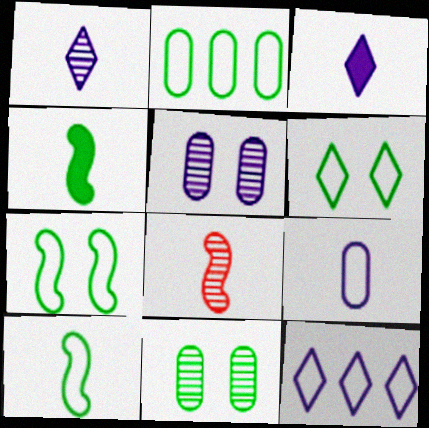[[2, 6, 10]]